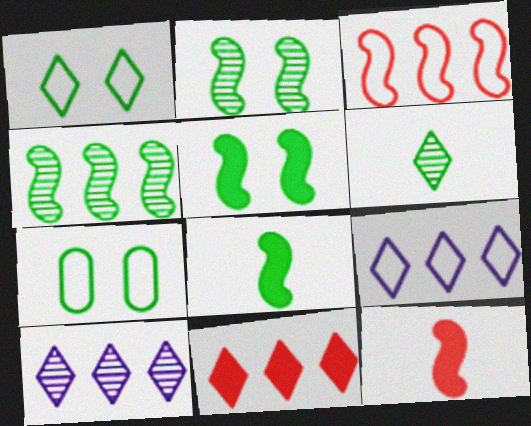[[7, 10, 12]]